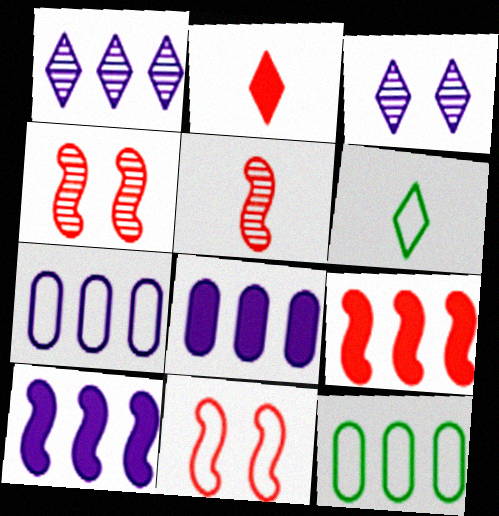[[1, 7, 10], 
[1, 9, 12], 
[4, 6, 8], 
[5, 9, 11], 
[6, 7, 11]]